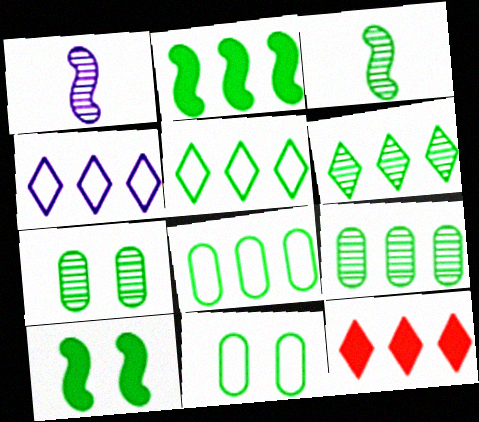[[1, 11, 12], 
[2, 5, 9], 
[2, 6, 8], 
[3, 6, 7], 
[4, 6, 12]]